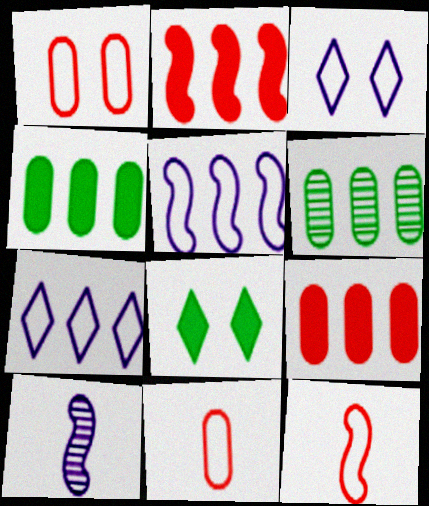[[2, 6, 7]]